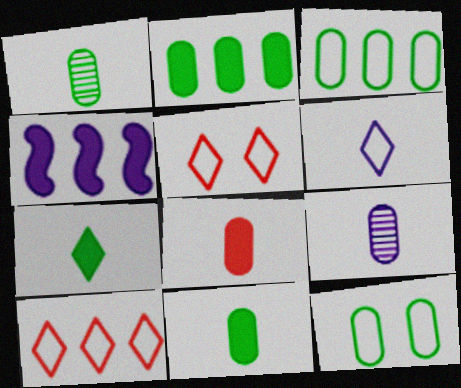[[1, 2, 12], 
[1, 4, 5]]